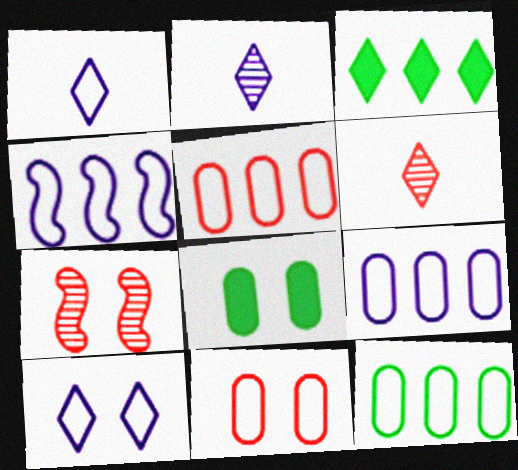[[3, 6, 10], 
[4, 6, 8], 
[5, 9, 12], 
[7, 8, 10]]